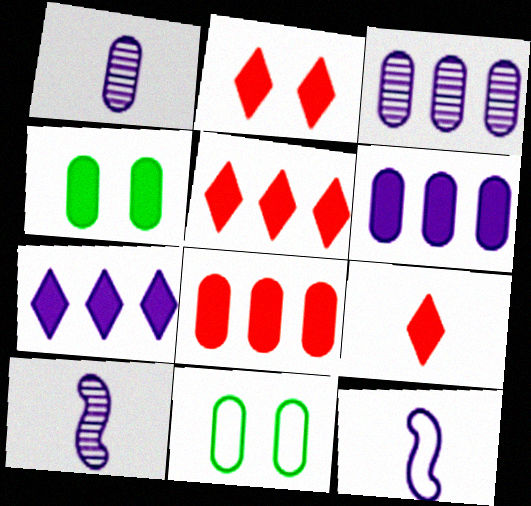[[1, 8, 11], 
[2, 5, 9], 
[5, 10, 11]]